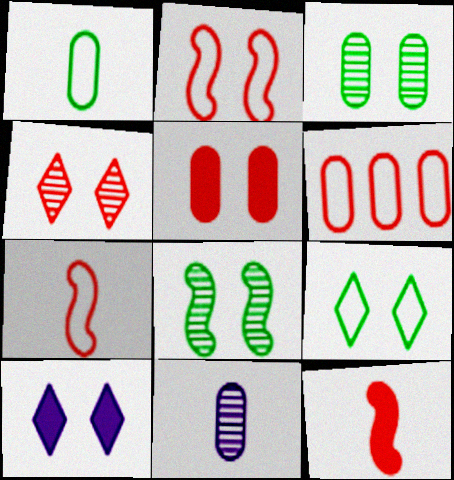[[2, 3, 10], 
[2, 4, 5], 
[4, 6, 12], 
[4, 9, 10]]